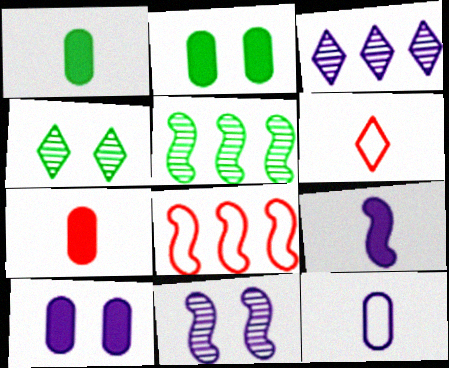[[5, 6, 10]]